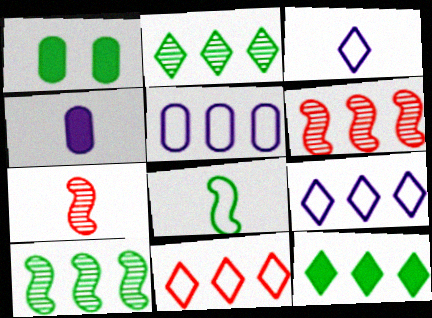[[1, 2, 8], 
[1, 3, 6], 
[1, 7, 9], 
[5, 6, 12]]